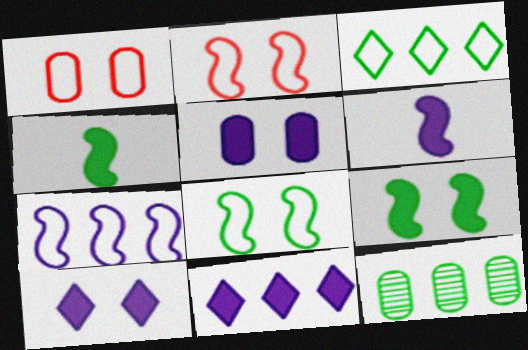[[5, 6, 11]]